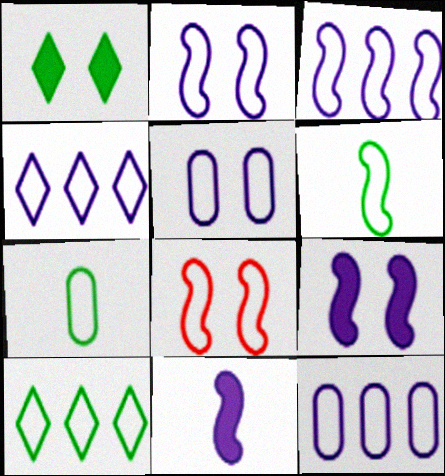[[3, 4, 12], 
[3, 6, 8], 
[4, 7, 8]]